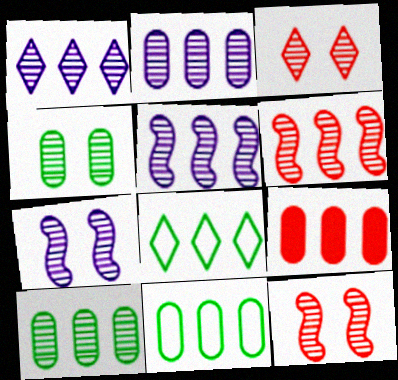[[1, 2, 5], 
[1, 6, 10], 
[2, 9, 11], 
[3, 4, 7], 
[5, 8, 9]]